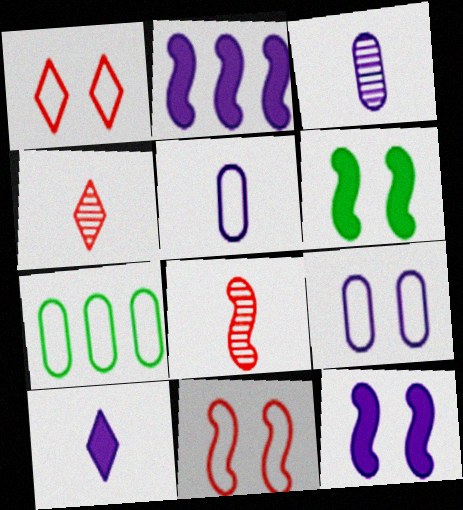[[4, 7, 12]]